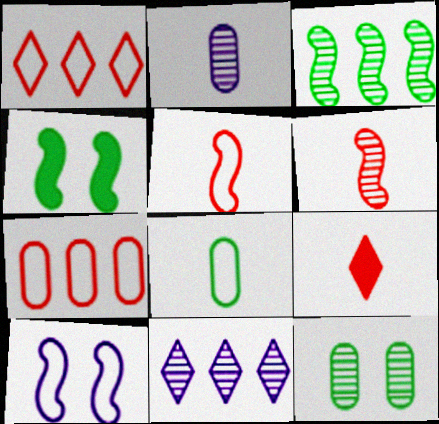[[1, 2, 4], 
[1, 8, 10], 
[6, 11, 12]]